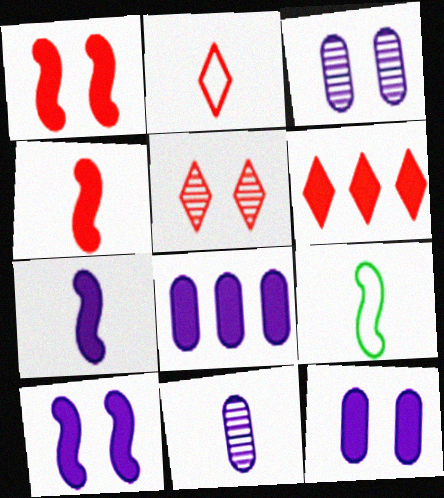[[2, 5, 6], 
[3, 6, 9], 
[5, 8, 9]]